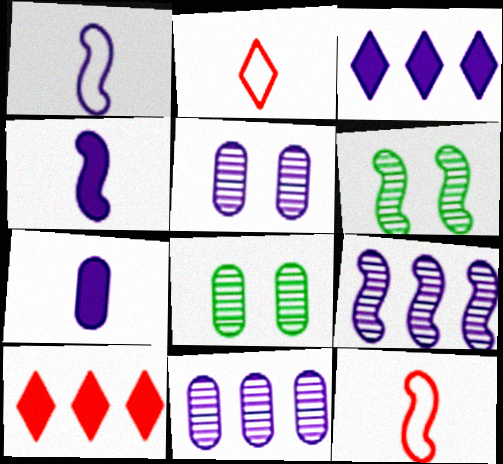[[1, 3, 5], 
[1, 8, 10], 
[3, 8, 12]]